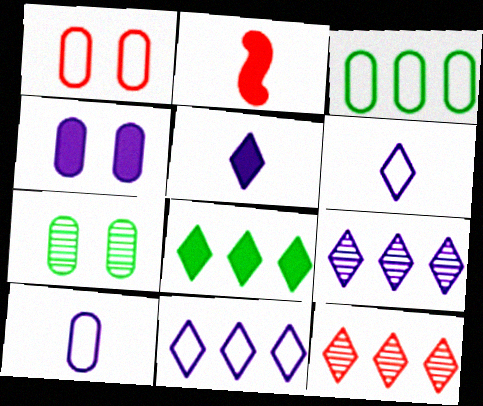[[1, 2, 12], 
[1, 3, 10], 
[1, 4, 7], 
[2, 4, 8], 
[2, 7, 11], 
[8, 11, 12]]